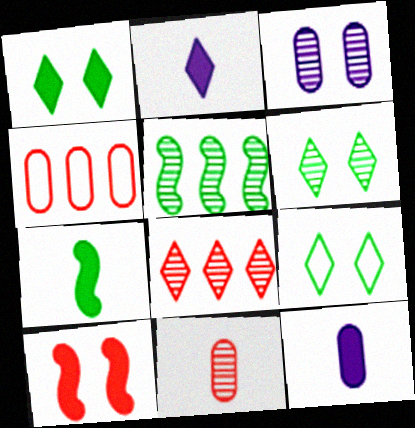[[1, 6, 9], 
[2, 8, 9], 
[3, 9, 10]]